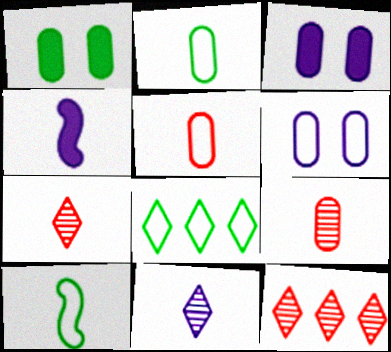[[2, 4, 7], 
[3, 10, 12]]